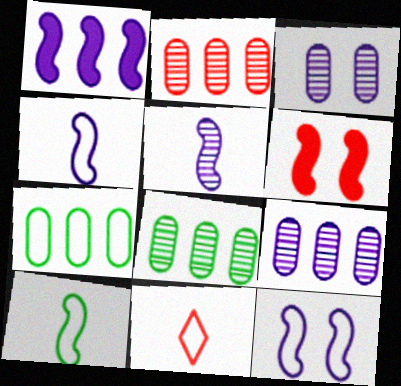[[1, 5, 12], 
[2, 6, 11], 
[2, 8, 9], 
[7, 11, 12]]